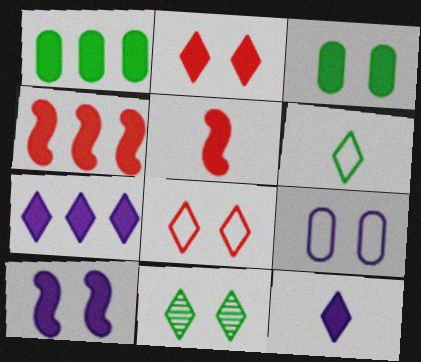[[1, 4, 7], 
[2, 3, 10], 
[3, 4, 12], 
[3, 5, 7]]